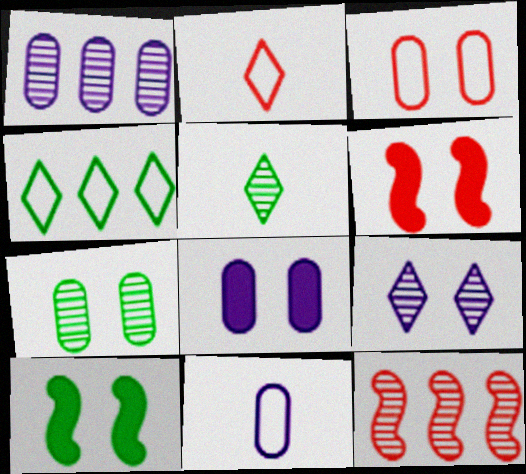[[1, 2, 10], 
[1, 8, 11], 
[3, 7, 8], 
[3, 9, 10]]